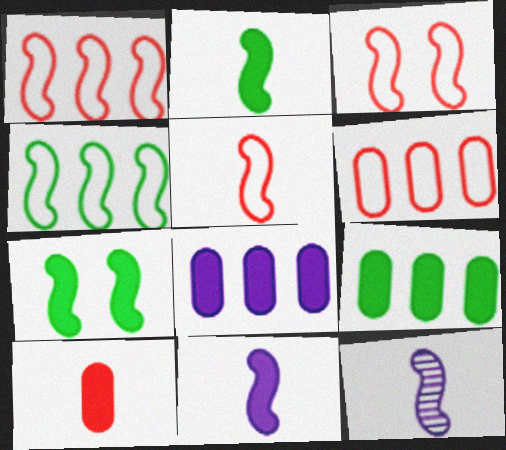[[1, 3, 5], 
[1, 7, 12], 
[2, 5, 12]]